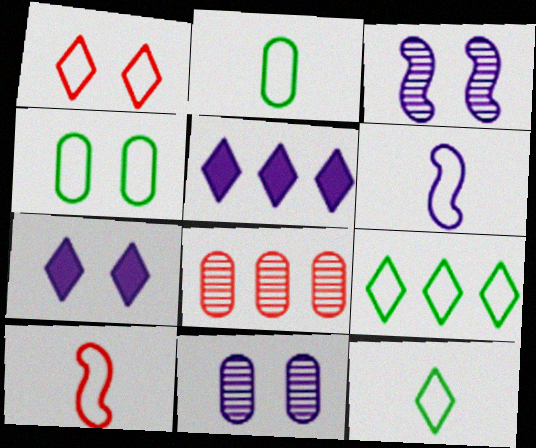[[5, 6, 11]]